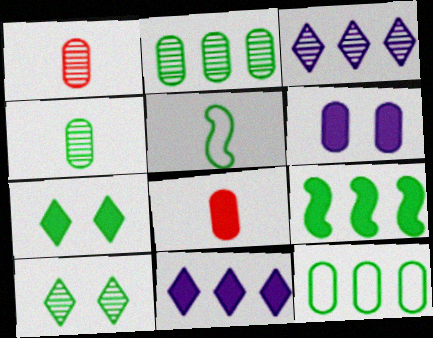[[1, 6, 12], 
[2, 5, 7]]